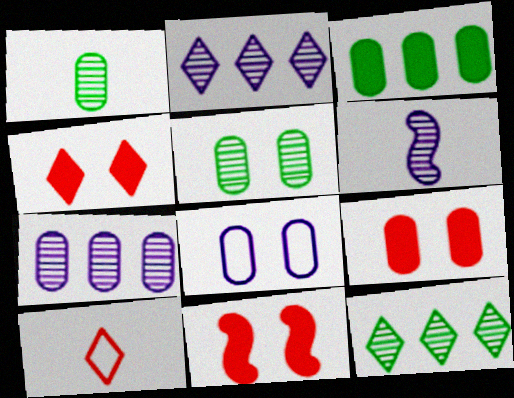[[4, 9, 11], 
[5, 8, 9]]